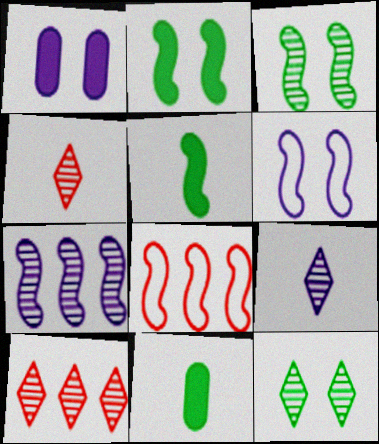[[6, 10, 11], 
[9, 10, 12]]